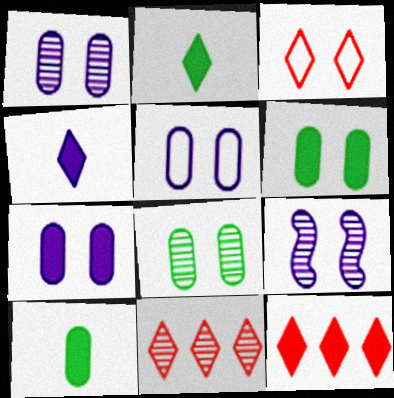[[1, 5, 7], 
[3, 6, 9]]